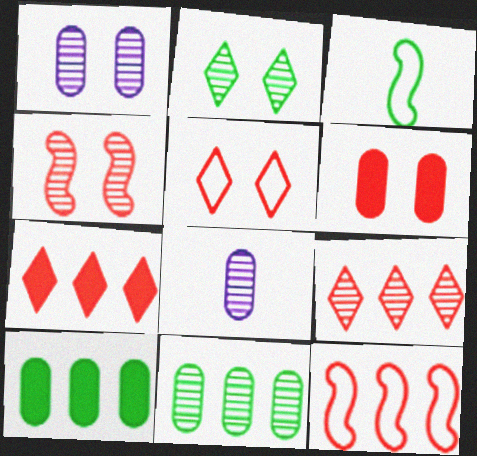[[1, 2, 4], 
[1, 3, 7], 
[2, 3, 10], 
[4, 5, 6]]